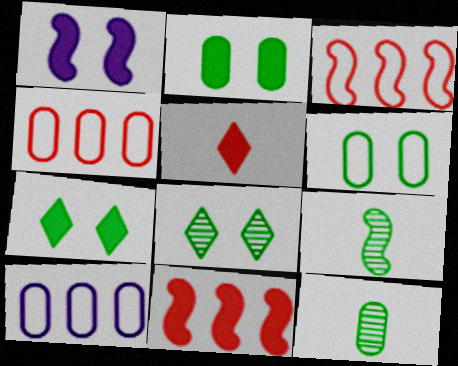[[1, 3, 9]]